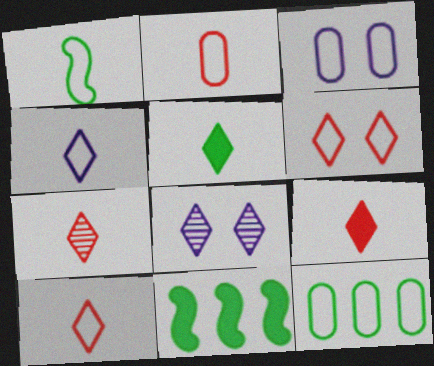[[1, 2, 4], 
[2, 3, 12], 
[2, 8, 11], 
[3, 7, 11], 
[4, 5, 7], 
[7, 9, 10]]